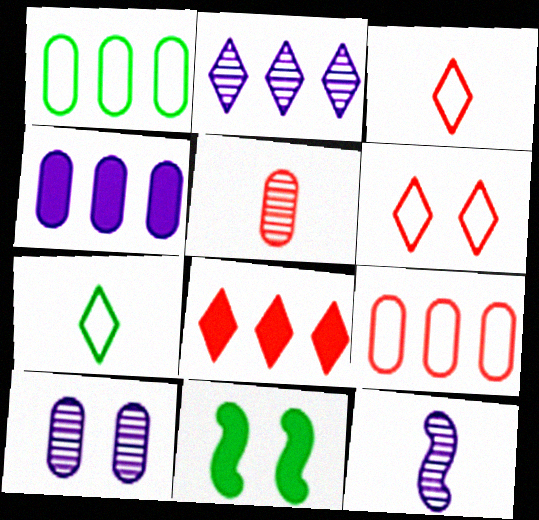[[2, 10, 12], 
[6, 10, 11]]